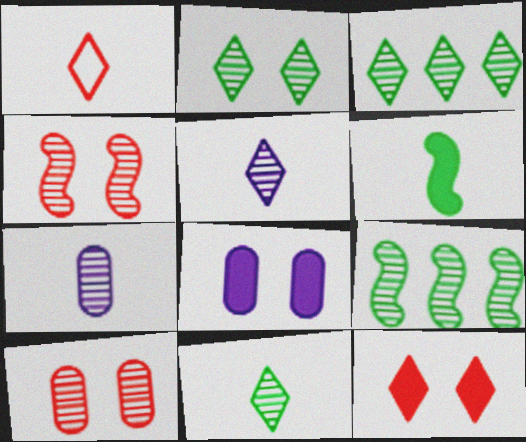[[1, 6, 7], 
[1, 8, 9], 
[2, 3, 11], 
[3, 4, 7], 
[5, 9, 10]]